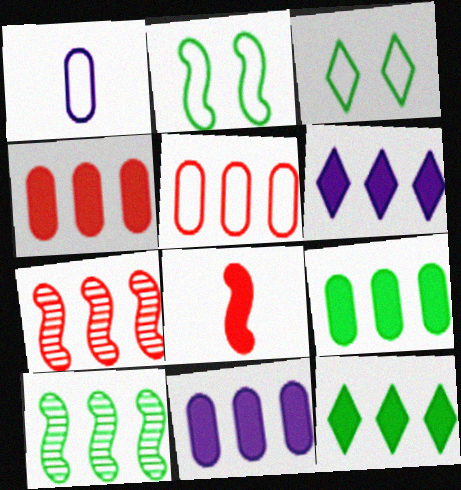[[4, 9, 11], 
[5, 6, 10]]